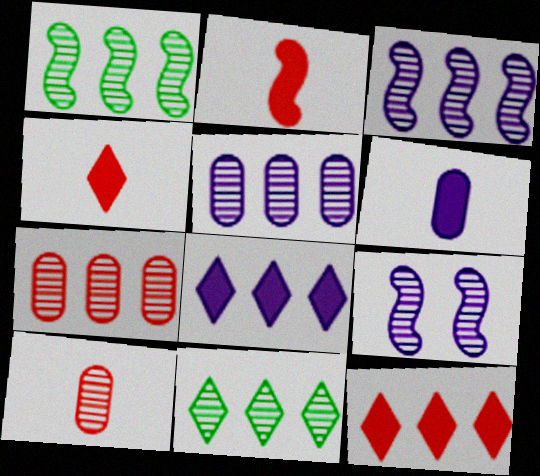[[3, 7, 11], 
[9, 10, 11]]